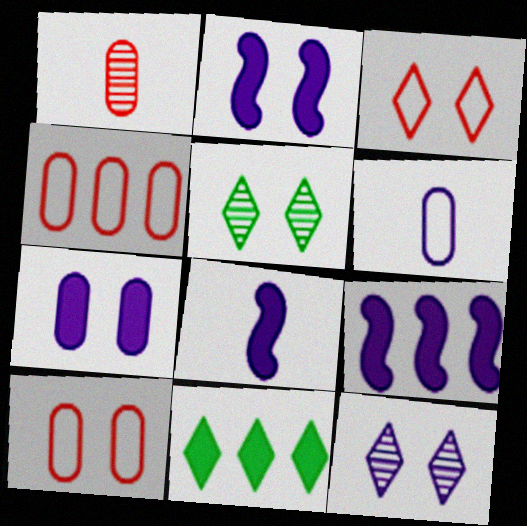[[2, 5, 10], 
[2, 8, 9], 
[4, 5, 8], 
[6, 9, 12]]